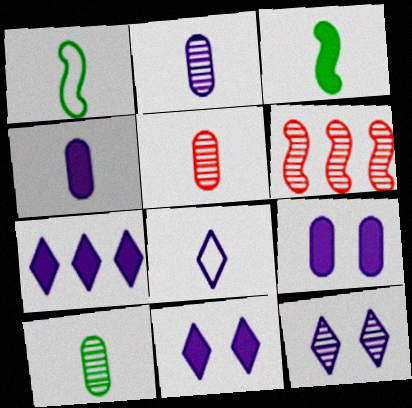[[2, 5, 10], 
[3, 5, 8], 
[6, 10, 12], 
[7, 8, 12]]